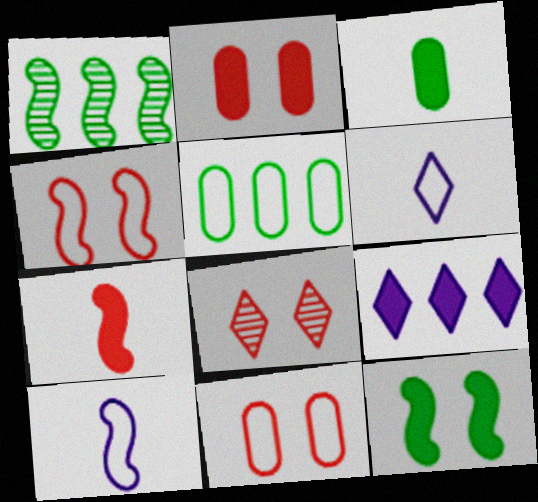[[1, 2, 6], 
[2, 4, 8], 
[4, 5, 6]]